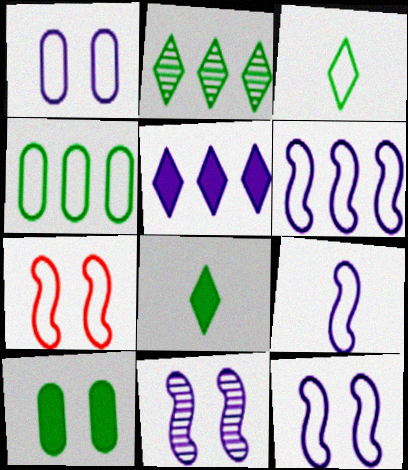[[6, 9, 12]]